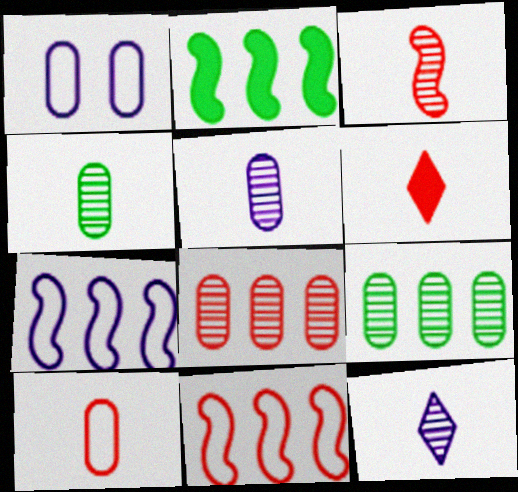[[3, 4, 12], 
[3, 6, 10]]